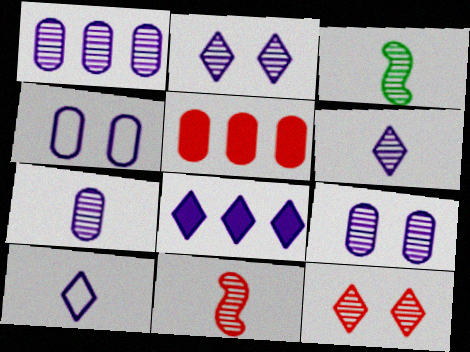[[1, 3, 12], 
[1, 7, 9], 
[2, 8, 10]]